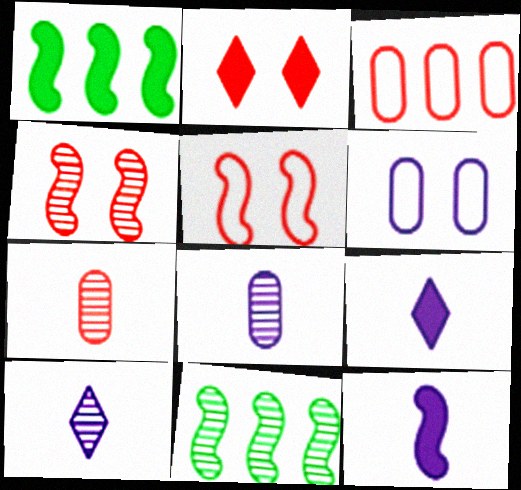[[5, 11, 12]]